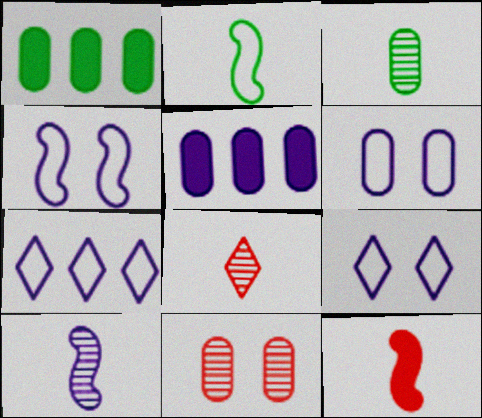[[1, 4, 8], 
[2, 10, 12], 
[3, 8, 10], 
[4, 6, 9], 
[5, 9, 10]]